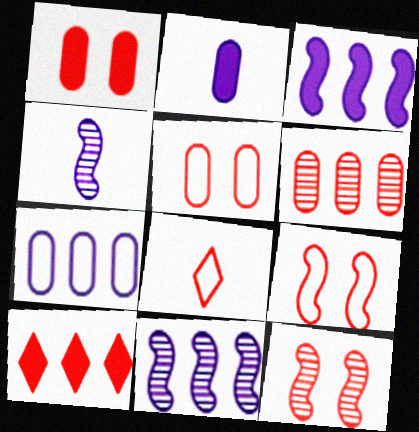[]